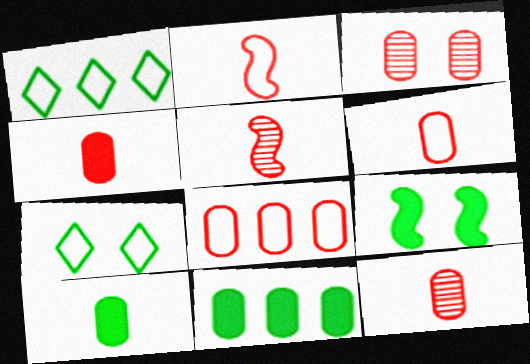[[3, 4, 8], 
[4, 6, 12]]